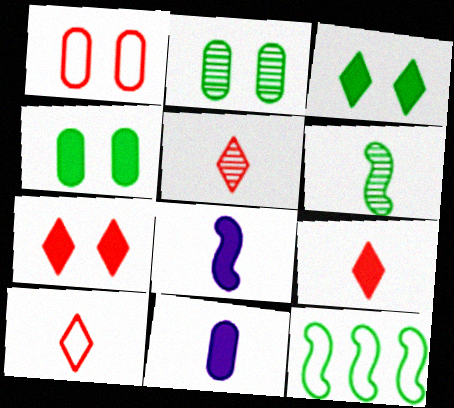[[5, 9, 10], 
[6, 10, 11]]